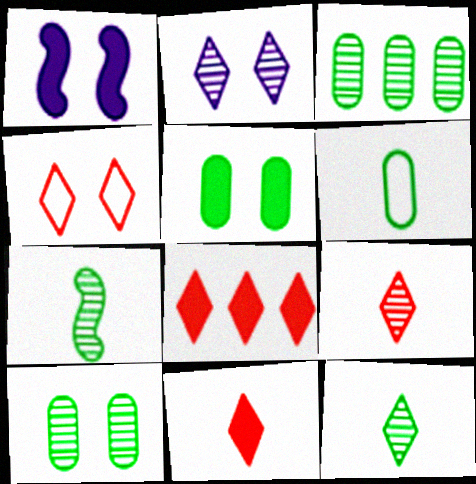[[1, 4, 10], 
[3, 5, 6], 
[4, 8, 9]]